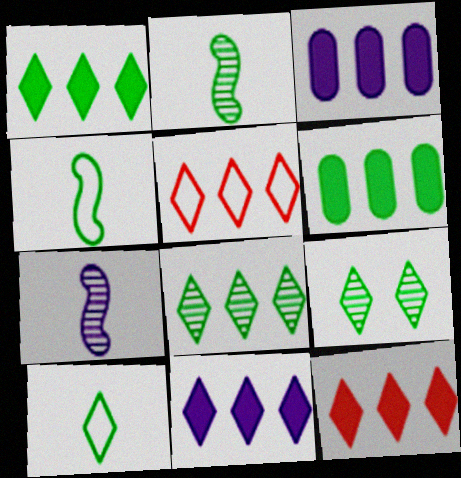[[1, 9, 10], 
[1, 11, 12], 
[4, 6, 9], 
[5, 8, 11]]